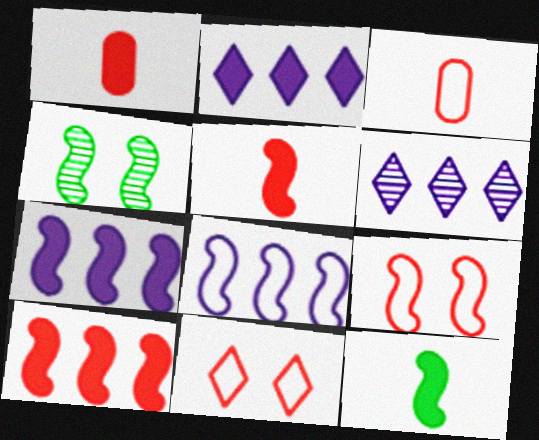[[2, 3, 4], 
[4, 5, 8]]